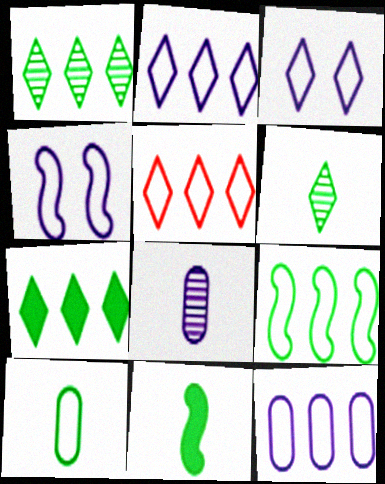[[4, 5, 10], 
[5, 9, 12], 
[6, 10, 11]]